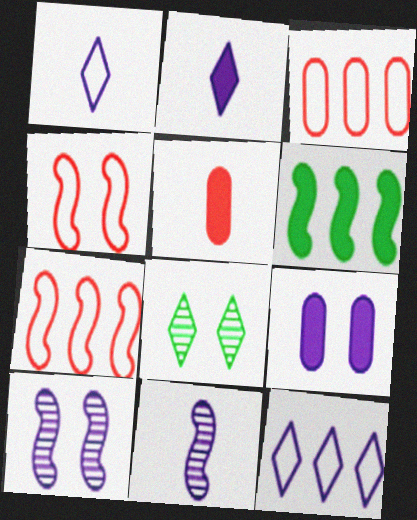[[4, 6, 11], 
[4, 8, 9], 
[9, 11, 12]]